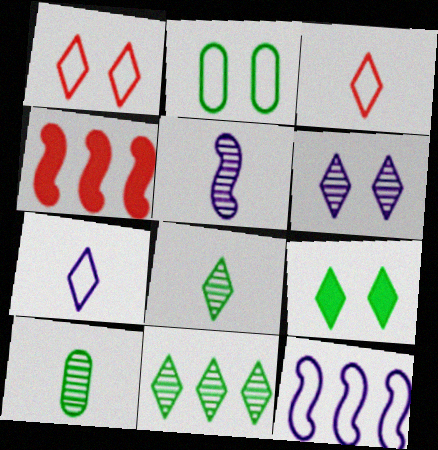[[1, 6, 9], 
[2, 3, 12]]